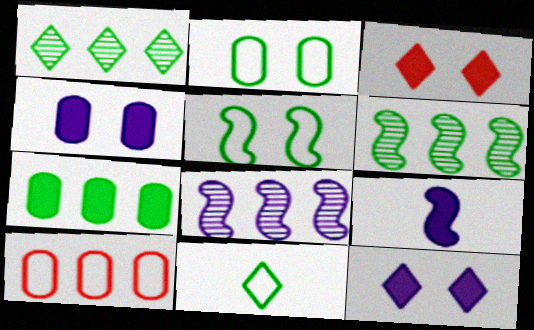[[3, 7, 9]]